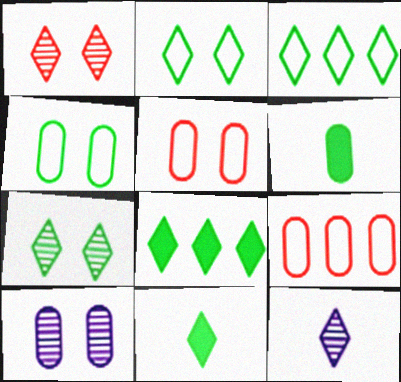[[3, 7, 11], 
[6, 9, 10]]